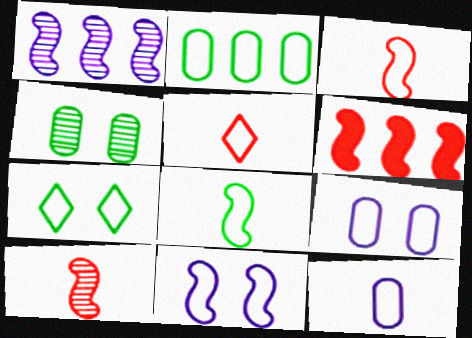[[2, 5, 11], 
[2, 7, 8], 
[5, 8, 12]]